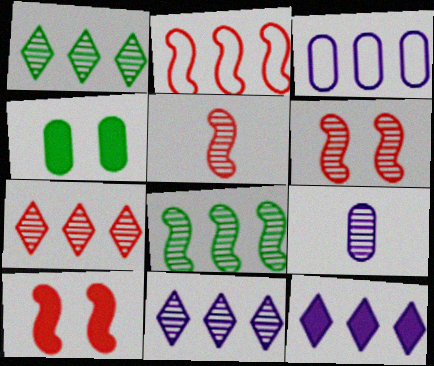[[1, 6, 9], 
[1, 7, 11], 
[2, 5, 10]]